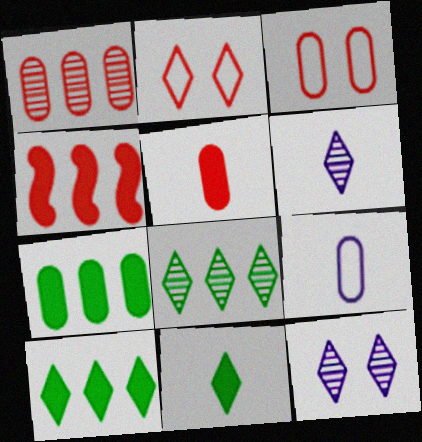[[1, 3, 5], 
[2, 6, 10]]